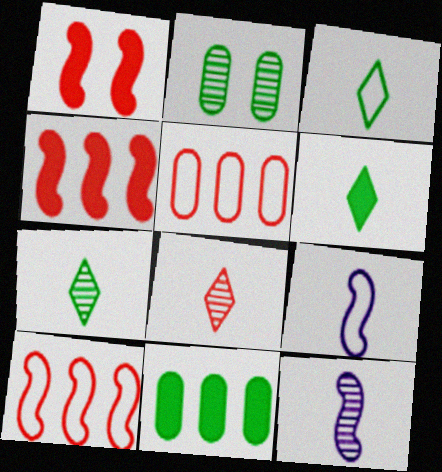[[1, 5, 8], 
[3, 6, 7]]